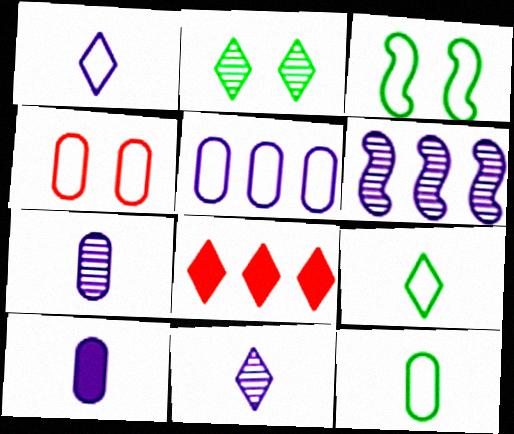[[1, 2, 8], 
[3, 7, 8], 
[4, 5, 12]]